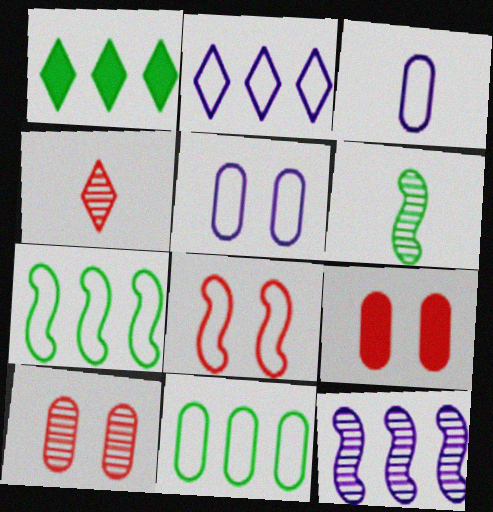[[2, 6, 9]]